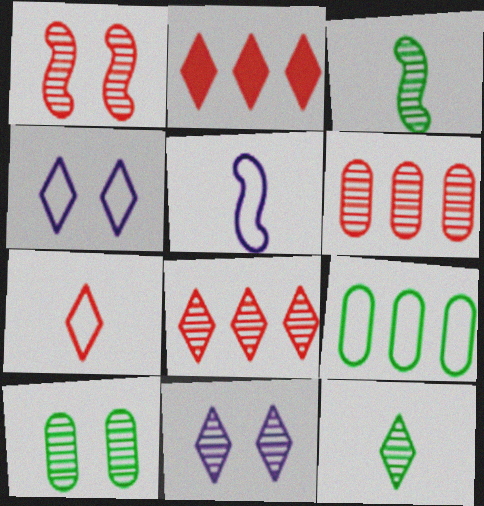[[1, 10, 11], 
[2, 4, 12], 
[2, 5, 10], 
[3, 6, 11], 
[8, 11, 12]]